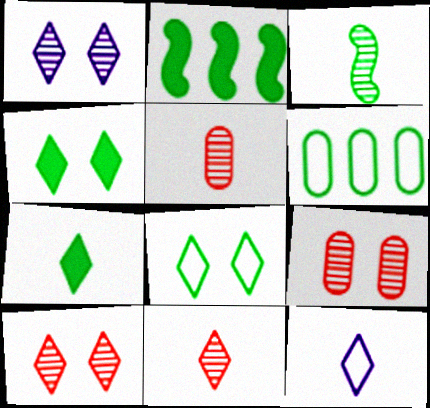[[2, 9, 12], 
[3, 4, 6], 
[7, 11, 12]]